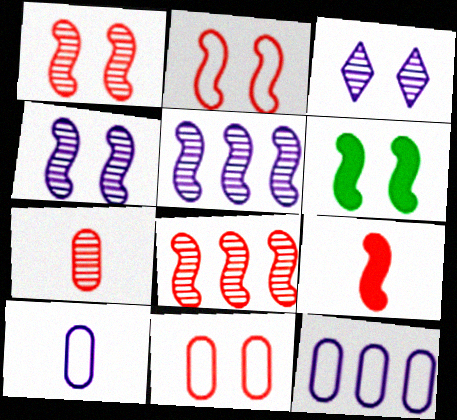[[2, 4, 6], 
[2, 8, 9], 
[3, 6, 11]]